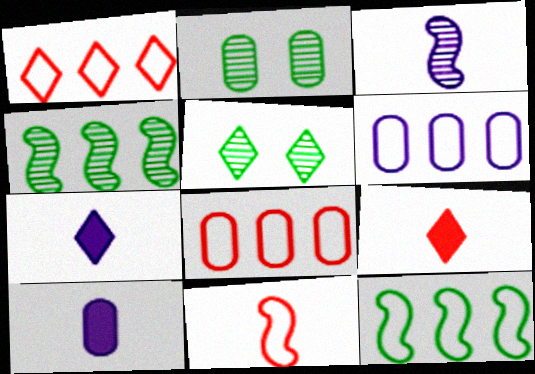[[1, 5, 7], 
[1, 6, 12], 
[2, 8, 10]]